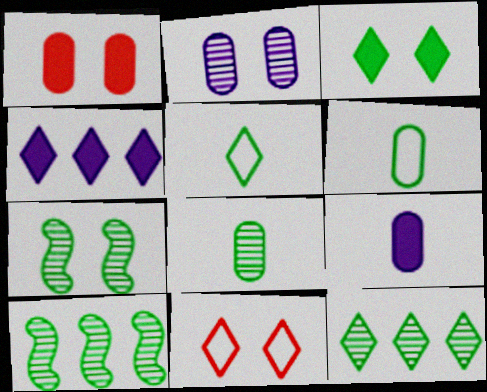[[3, 5, 12], 
[3, 6, 10], 
[7, 8, 12], 
[9, 10, 11]]